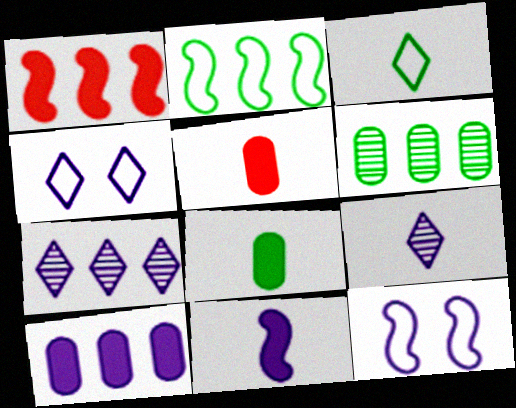[[9, 10, 12]]